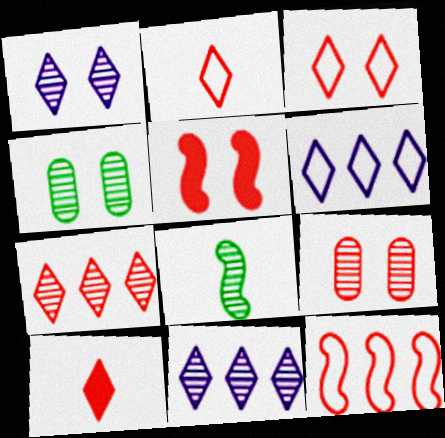[[3, 5, 9], 
[3, 7, 10], 
[8, 9, 11], 
[9, 10, 12]]